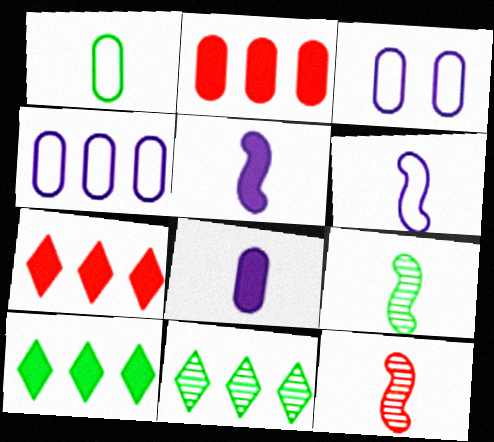[[3, 7, 9], 
[3, 10, 12]]